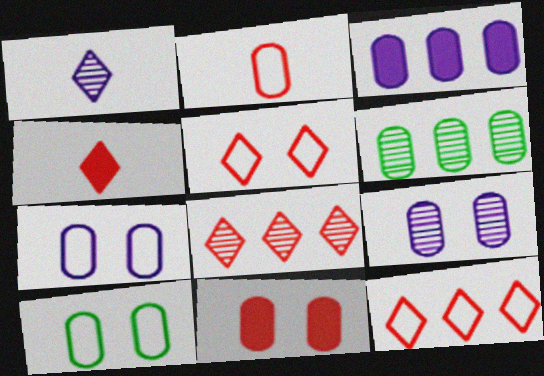[[4, 5, 8], 
[9, 10, 11]]